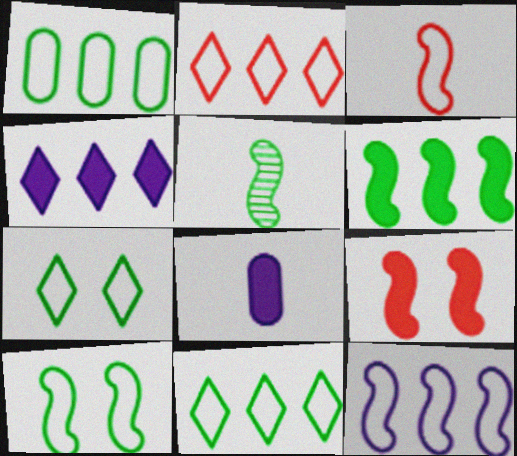[[1, 2, 12], 
[3, 10, 12], 
[5, 6, 10], 
[5, 9, 12]]